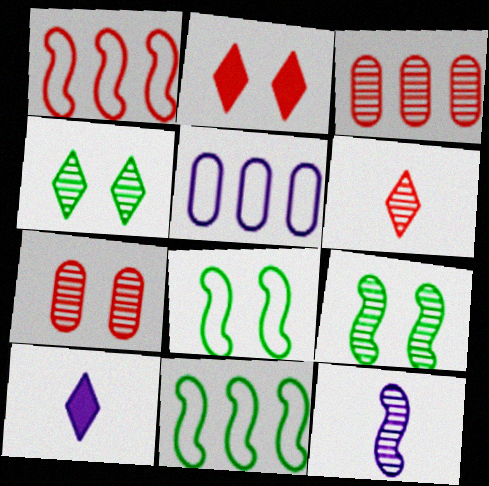[[3, 4, 12], 
[3, 8, 10], 
[7, 10, 11]]